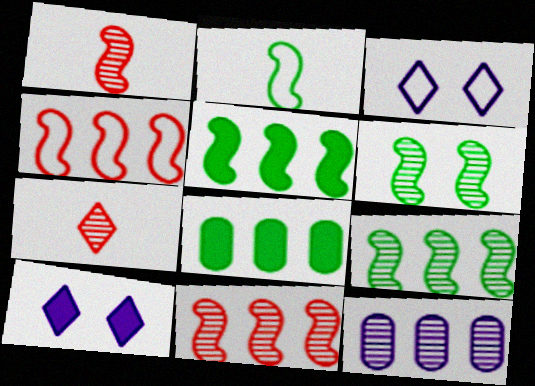[[1, 3, 8], 
[2, 5, 6], 
[6, 7, 12]]